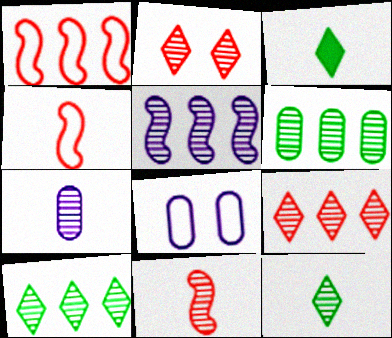[[3, 4, 7], 
[5, 6, 9], 
[7, 11, 12]]